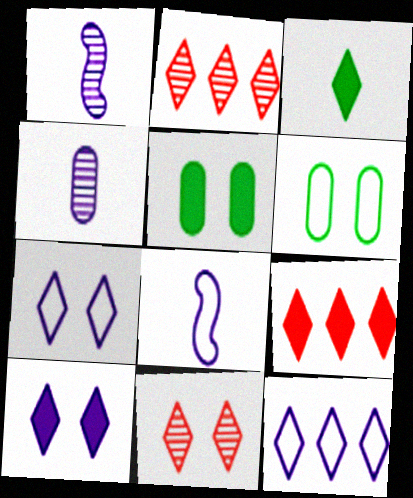[[1, 6, 9], 
[2, 3, 7], 
[2, 5, 8], 
[3, 9, 10], 
[3, 11, 12]]